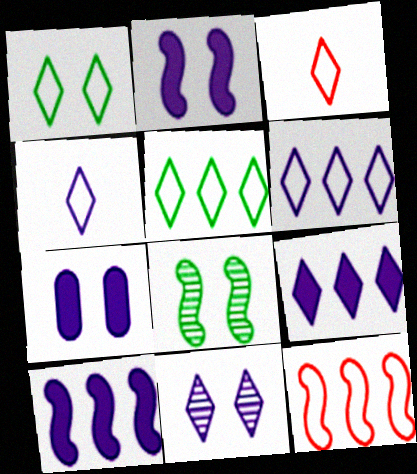[[1, 3, 6], 
[4, 9, 11]]